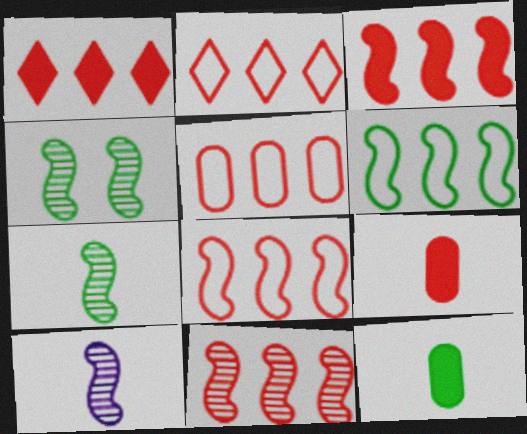[[1, 5, 11], 
[2, 5, 8], 
[3, 8, 11], 
[4, 10, 11]]